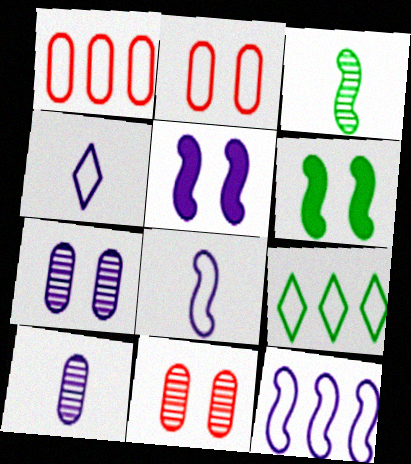[[1, 9, 12], 
[2, 8, 9]]